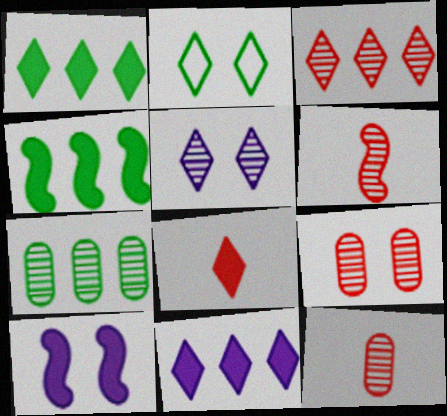[[2, 9, 10], 
[3, 6, 9], 
[5, 6, 7]]